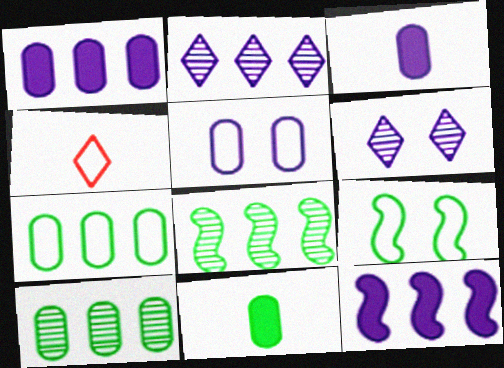[]